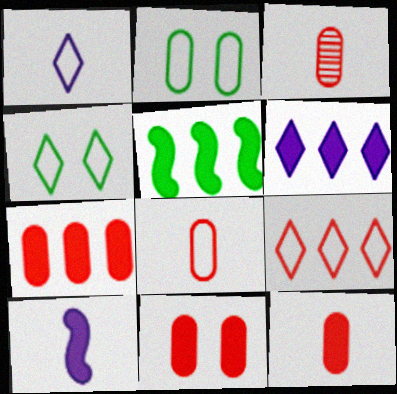[[1, 4, 9], 
[3, 8, 12], 
[5, 6, 7], 
[7, 11, 12]]